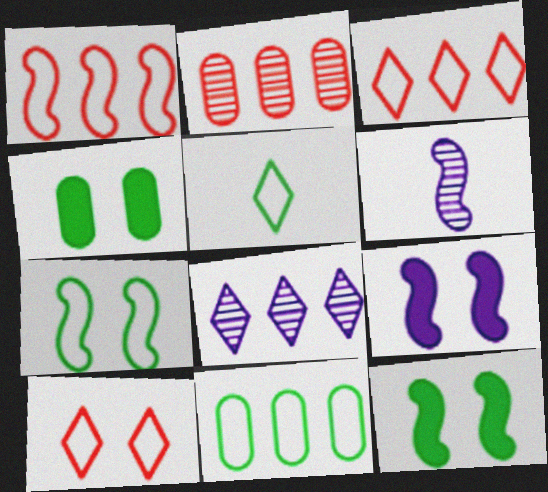[[1, 6, 12], 
[2, 5, 9], 
[3, 4, 6], 
[5, 7, 11]]